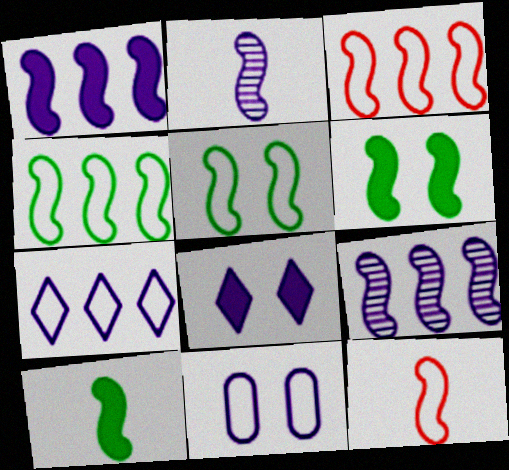[[2, 3, 6], 
[2, 10, 12], 
[6, 9, 12]]